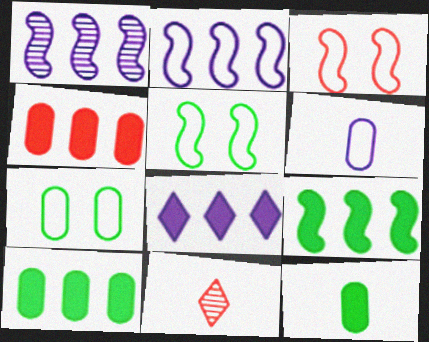[[3, 4, 11], 
[4, 8, 9]]